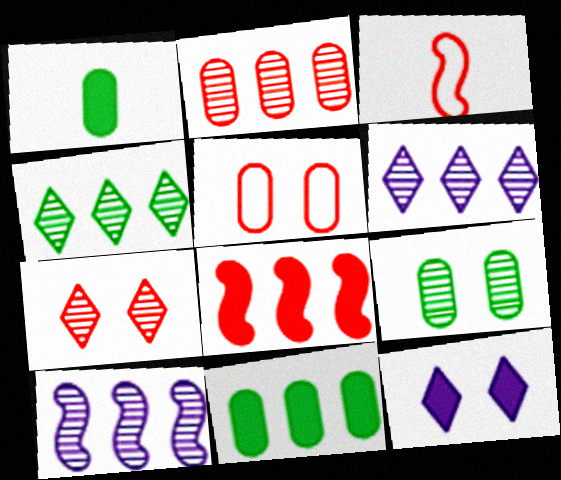[[1, 8, 12], 
[2, 4, 10]]